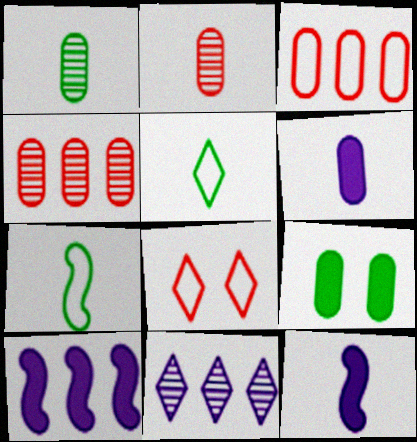[[1, 8, 10], 
[2, 5, 12]]